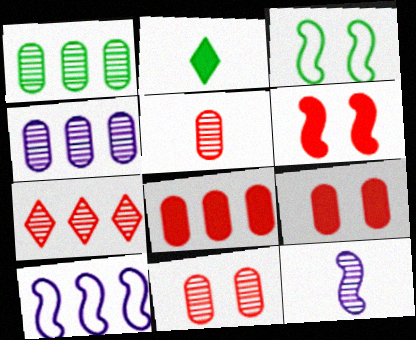[[1, 2, 3], 
[2, 10, 11]]